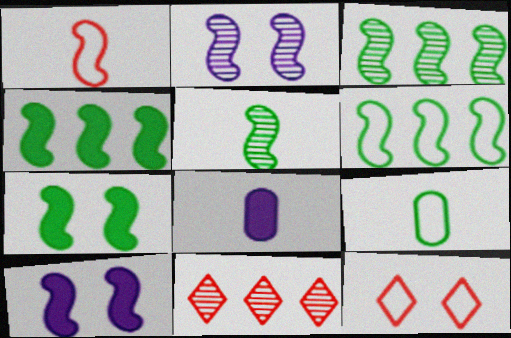[[1, 2, 4], 
[1, 3, 10], 
[3, 4, 6], 
[3, 8, 12], 
[5, 6, 7], 
[9, 10, 11]]